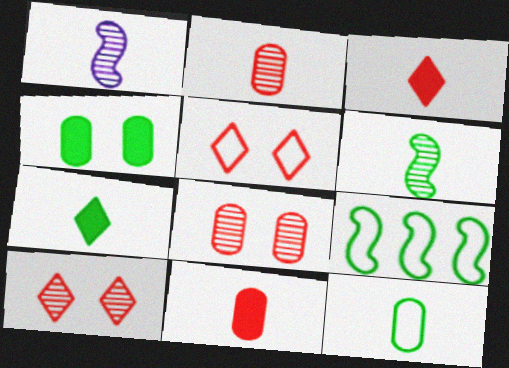[[1, 3, 12], 
[6, 7, 12]]